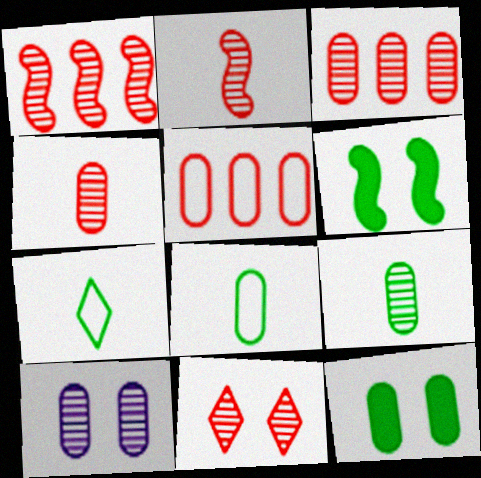[[1, 4, 11], 
[2, 3, 11], 
[3, 9, 10]]